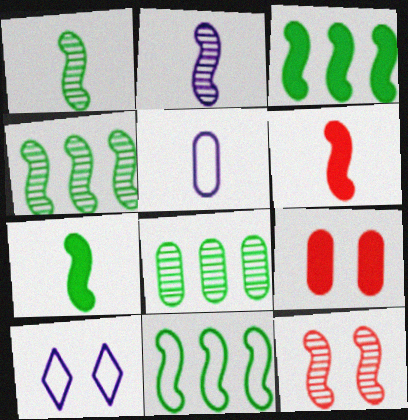[[2, 4, 12], 
[3, 4, 11], 
[5, 8, 9], 
[6, 8, 10]]